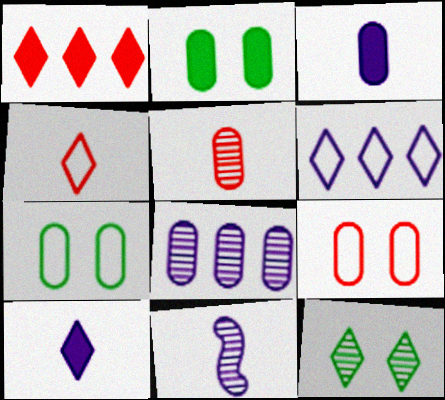[[1, 7, 11]]